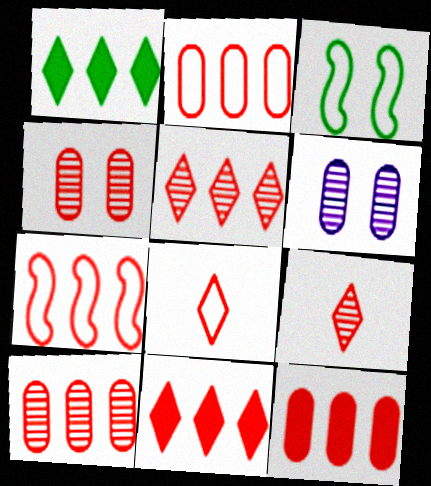[[2, 10, 12], 
[5, 7, 12], 
[7, 10, 11]]